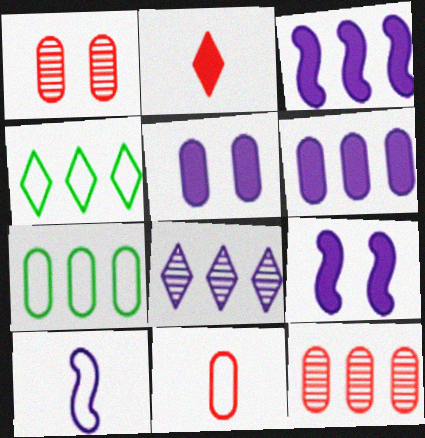[[3, 4, 12], 
[5, 8, 10], 
[6, 7, 12]]